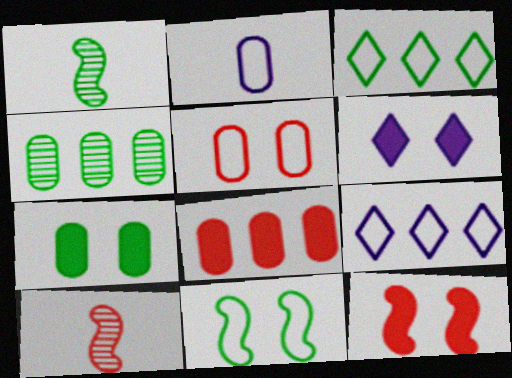[[1, 3, 7], 
[6, 7, 12], 
[7, 9, 10]]